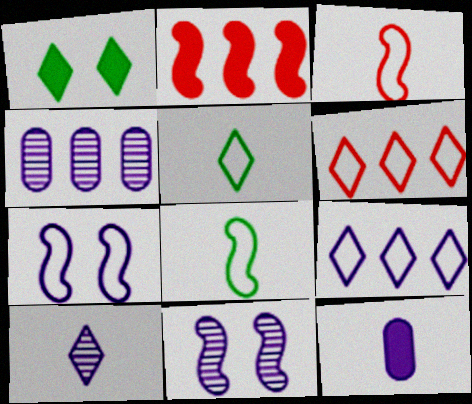[[1, 2, 12], 
[1, 3, 4], 
[1, 6, 10], 
[2, 8, 11], 
[4, 10, 11], 
[9, 11, 12]]